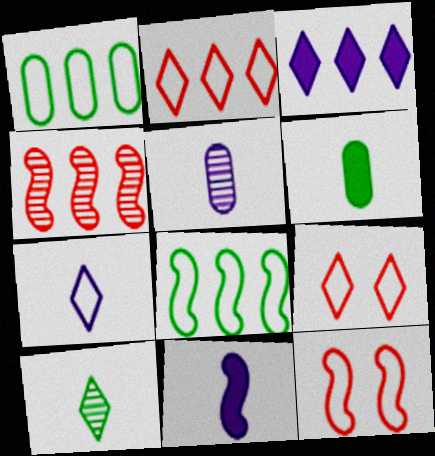[[1, 3, 4], 
[1, 7, 12], 
[3, 9, 10], 
[5, 7, 11]]